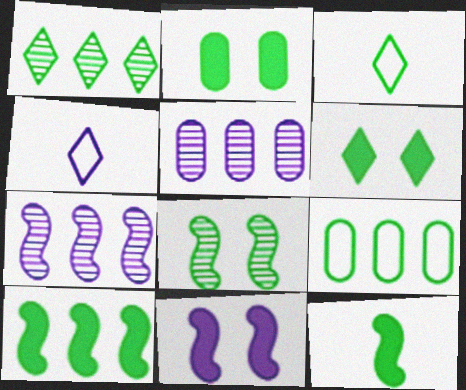[[1, 3, 6], 
[1, 9, 10], 
[4, 5, 11]]